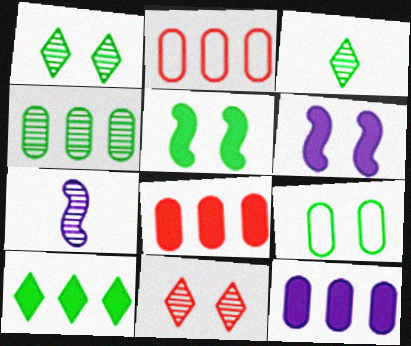[[1, 5, 9], 
[2, 3, 6], 
[2, 4, 12], 
[4, 7, 11], 
[6, 9, 11]]